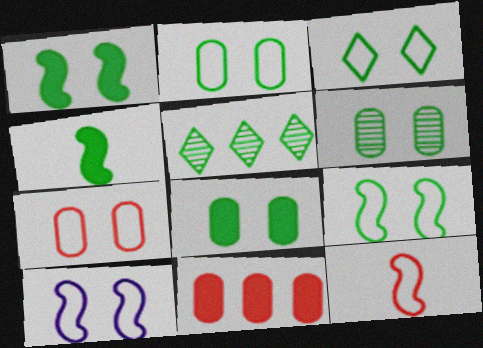[[1, 3, 6], 
[2, 3, 9], 
[2, 4, 5], 
[2, 6, 8], 
[3, 7, 10]]